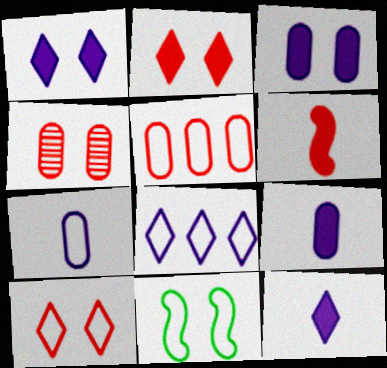[[1, 4, 11]]